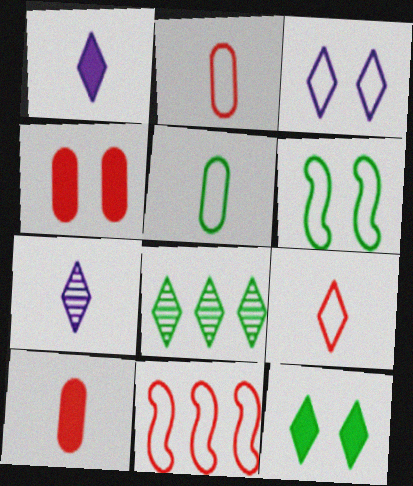[[3, 5, 11]]